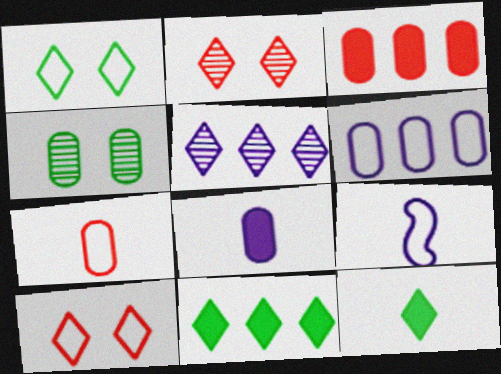[[5, 10, 12]]